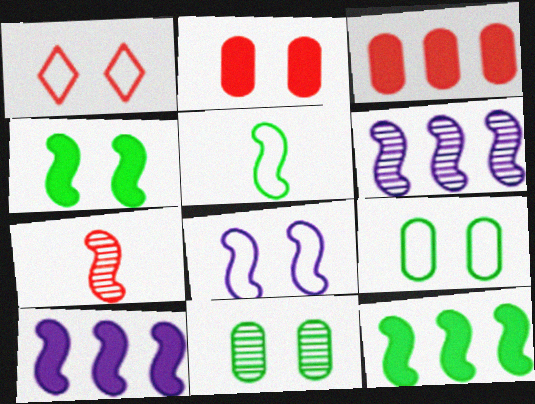[[1, 3, 7], 
[1, 8, 9], 
[7, 8, 12]]